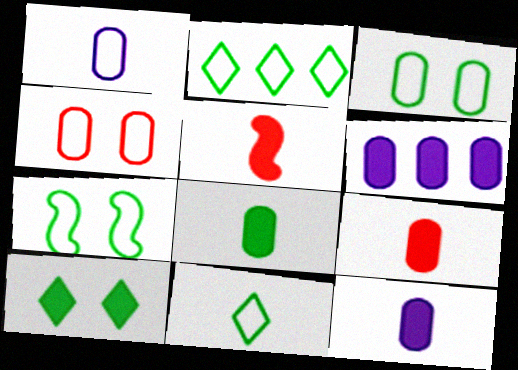[[5, 6, 10], 
[8, 9, 12]]